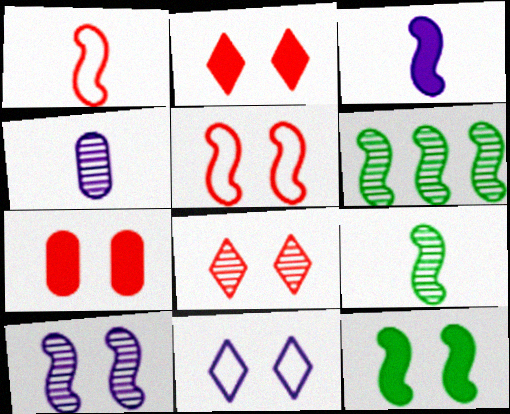[[1, 3, 9], 
[3, 5, 6], 
[4, 6, 8], 
[5, 7, 8], 
[5, 10, 12]]